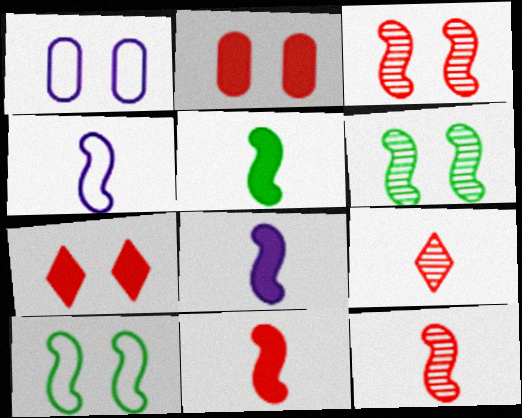[[1, 6, 7], 
[4, 5, 12], 
[5, 8, 11]]